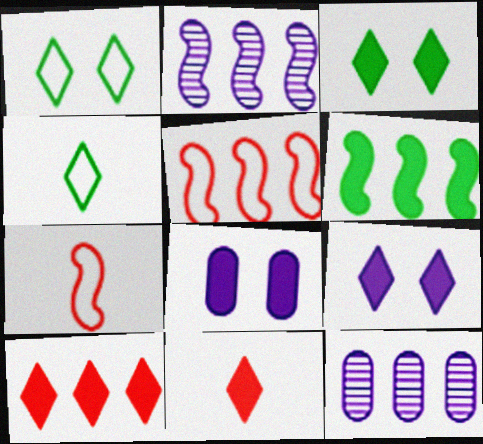[[2, 5, 6], 
[3, 7, 12], 
[6, 8, 11]]